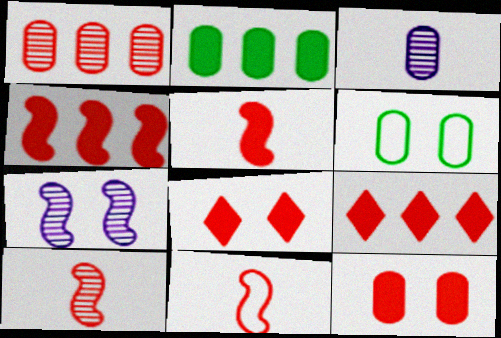[[1, 8, 11], 
[5, 9, 12], 
[5, 10, 11], 
[6, 7, 8]]